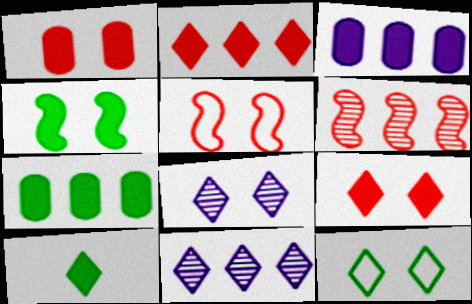[[4, 7, 10], 
[8, 9, 12]]